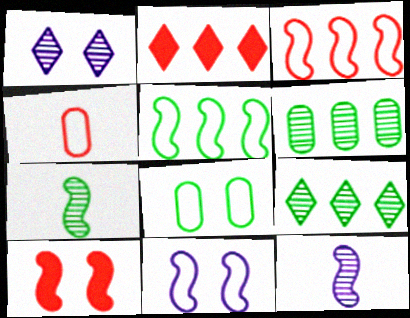[[1, 8, 10], 
[2, 8, 12], 
[5, 10, 12]]